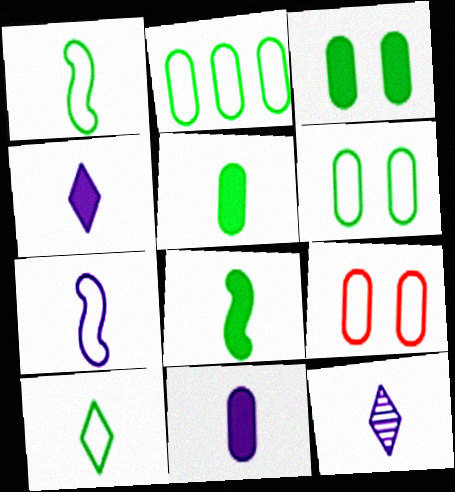[[7, 11, 12]]